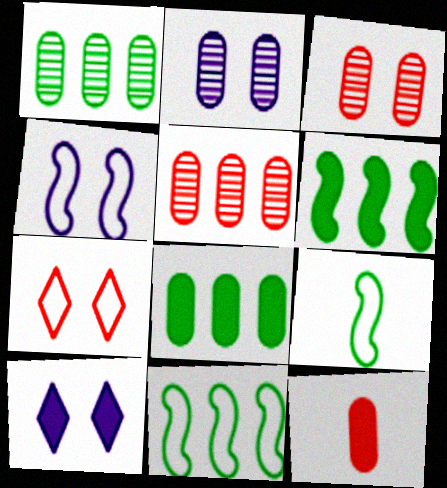[[2, 4, 10], 
[5, 9, 10], 
[6, 10, 12]]